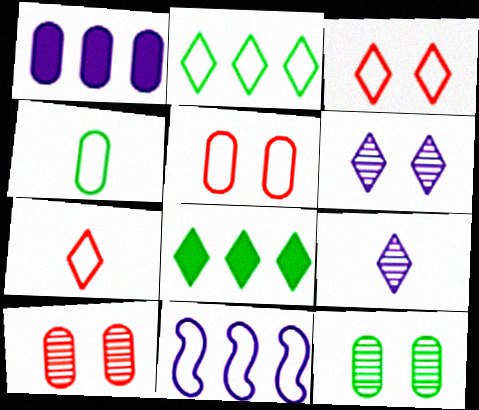[[1, 4, 10], 
[3, 4, 11], 
[3, 8, 9], 
[6, 7, 8]]